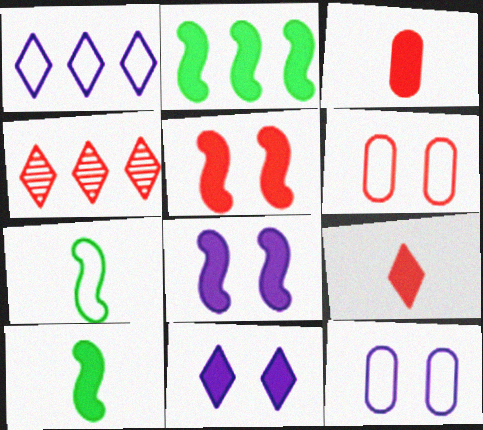[[1, 6, 7], 
[2, 3, 11], 
[4, 10, 12]]